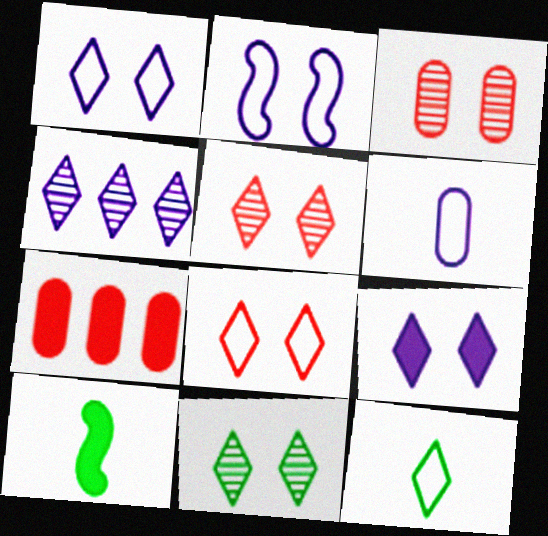[[7, 9, 10], 
[8, 9, 11]]